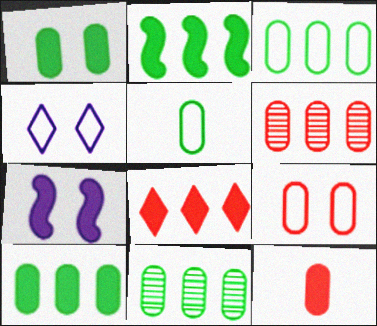[[1, 5, 11], 
[3, 10, 11], 
[6, 9, 12]]